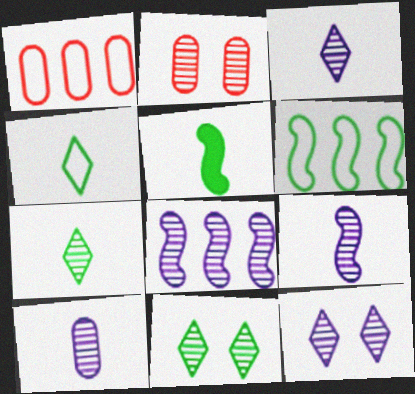[[1, 5, 12], 
[2, 7, 8], 
[3, 9, 10], 
[8, 10, 12]]